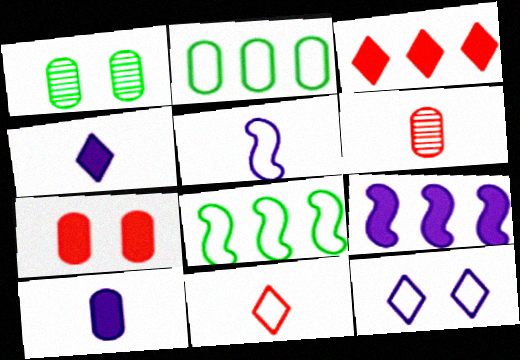[[1, 3, 5], 
[1, 9, 11]]